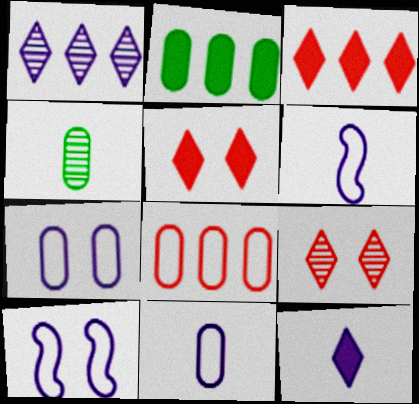[[2, 6, 9], 
[3, 4, 10]]